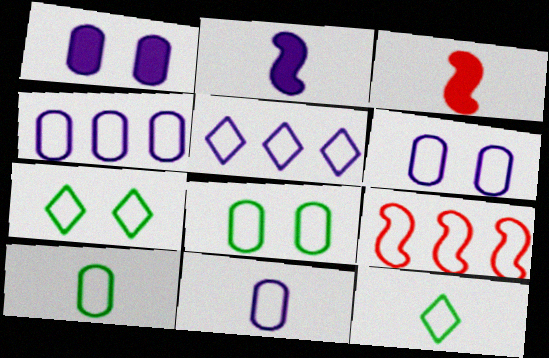[[4, 6, 11], 
[6, 9, 12], 
[7, 9, 11]]